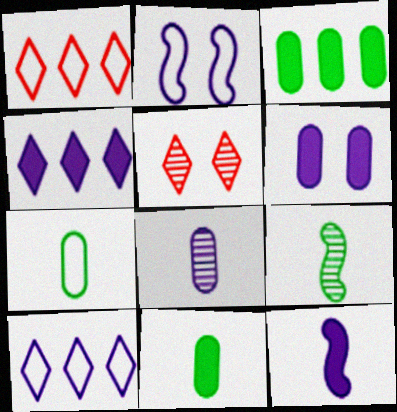[[1, 2, 7], 
[1, 6, 9], 
[2, 4, 8], 
[4, 6, 12]]